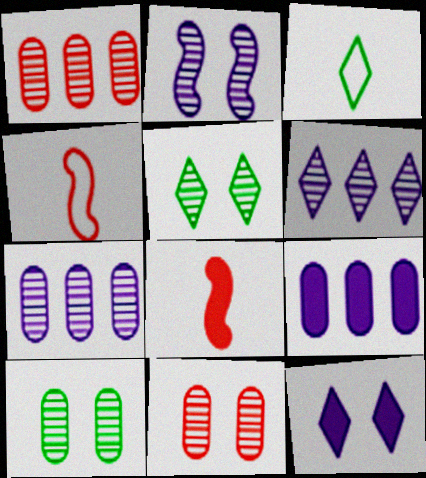[[2, 5, 11], 
[4, 5, 9]]